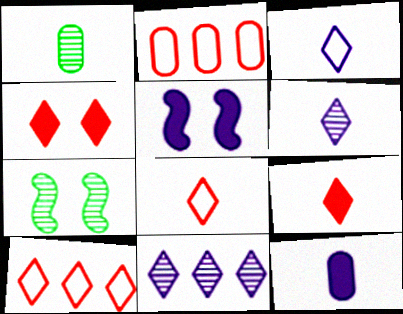[[1, 5, 10], 
[7, 10, 12]]